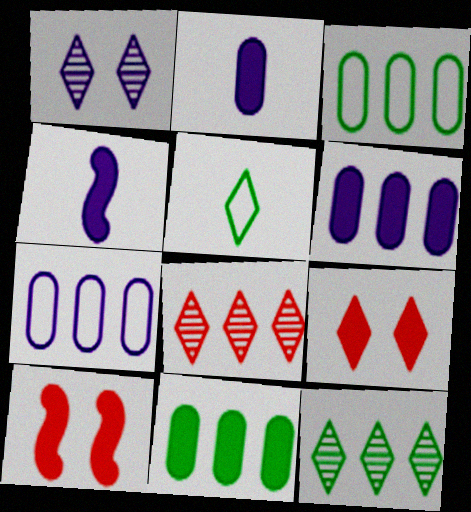[[1, 4, 7], 
[4, 9, 11]]